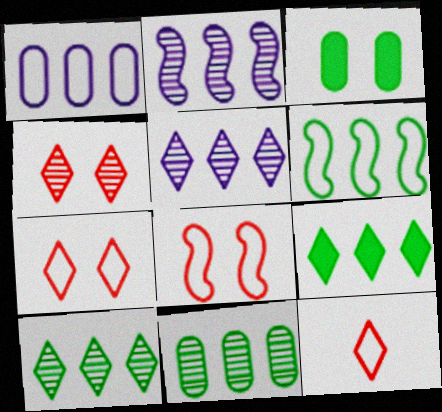[[2, 3, 12], 
[6, 9, 11]]